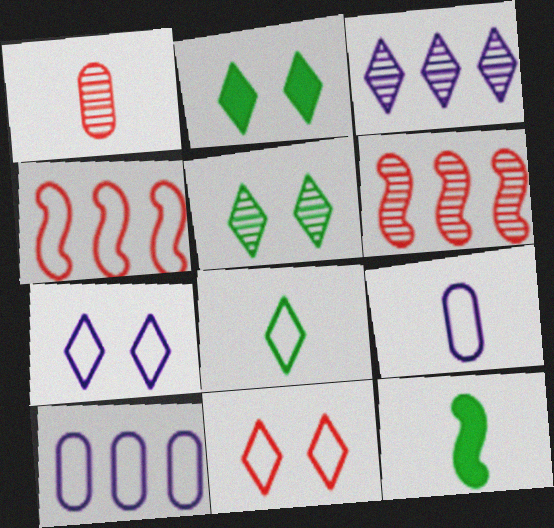[[2, 6, 9]]